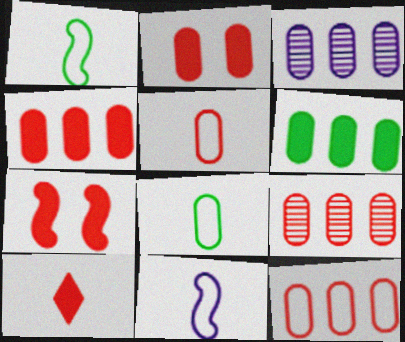[[2, 3, 8], 
[2, 5, 9], 
[3, 6, 12], 
[4, 7, 10], 
[4, 9, 12]]